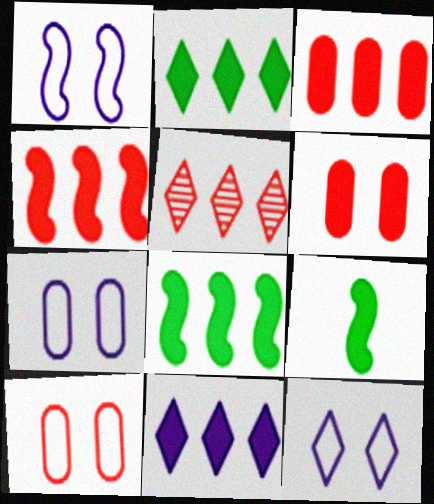[[1, 7, 12], 
[3, 8, 11], 
[5, 7, 9], 
[6, 9, 11]]